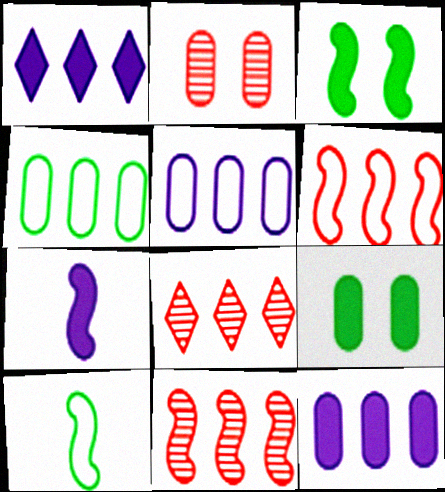[[1, 2, 10], 
[1, 4, 11]]